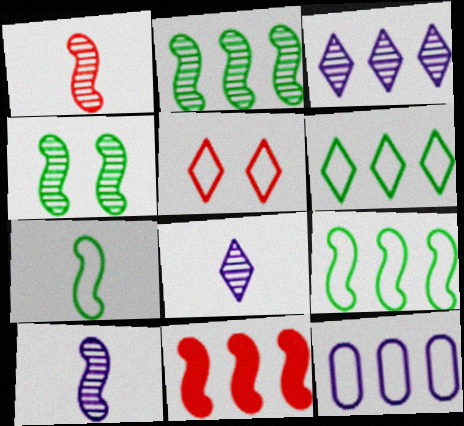[[5, 7, 12]]